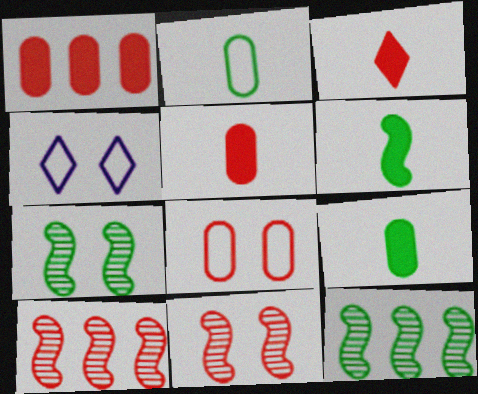[[3, 8, 10], 
[4, 5, 12], 
[4, 9, 10]]